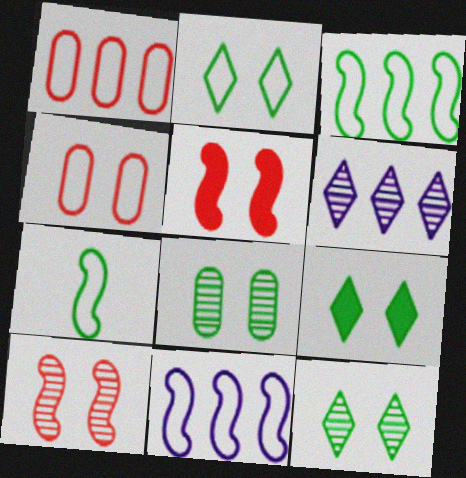[[2, 9, 12]]